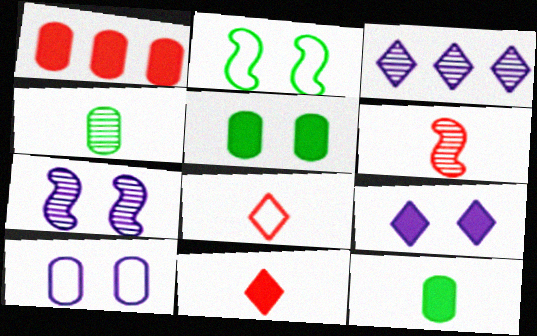[[1, 4, 10], 
[7, 9, 10]]